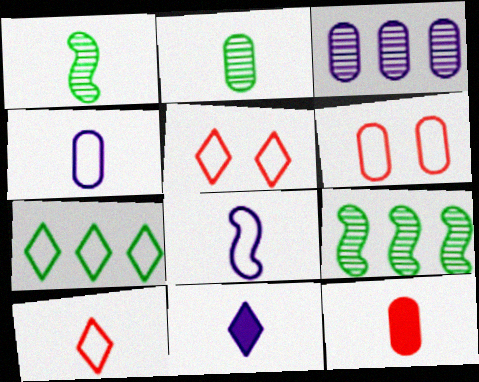[[2, 4, 12], 
[6, 7, 8], 
[6, 9, 11]]